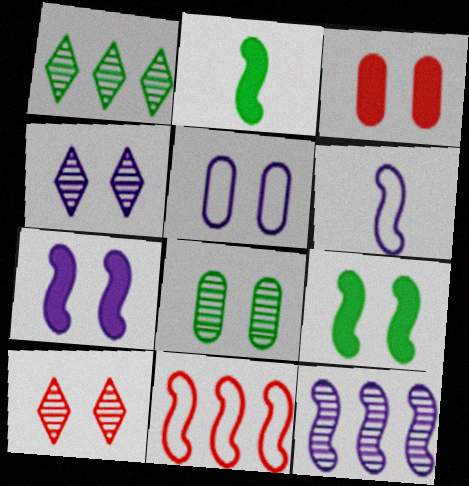[[1, 3, 6], 
[3, 5, 8], 
[4, 5, 7], 
[5, 9, 10], 
[6, 7, 12]]